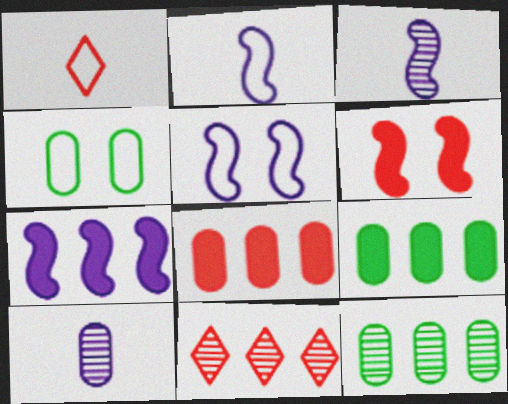[[3, 5, 7], 
[4, 8, 10]]